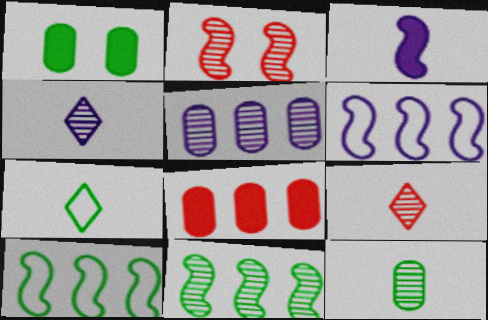[[1, 6, 9], 
[1, 7, 11], 
[2, 3, 10]]